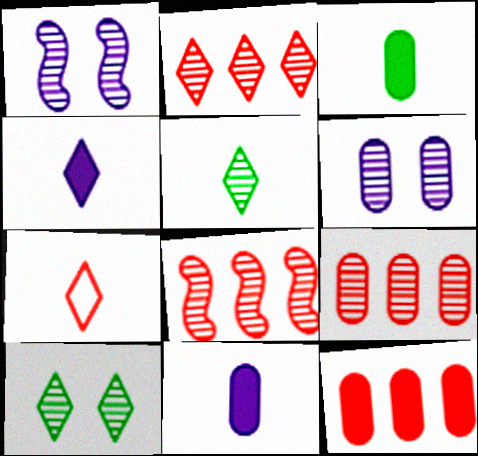[[1, 5, 9], 
[2, 8, 9], 
[4, 5, 7], 
[5, 6, 8]]